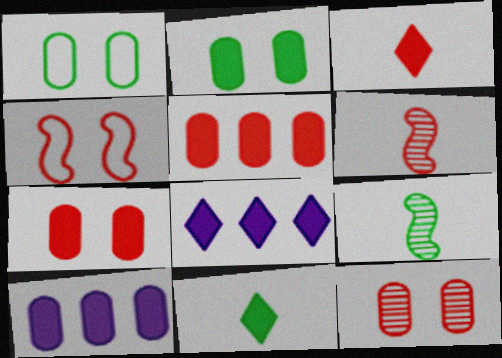[[1, 6, 8]]